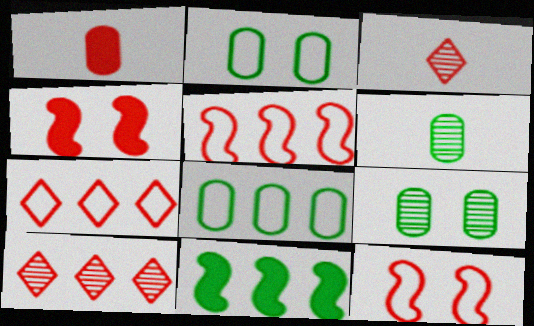[[1, 10, 12]]